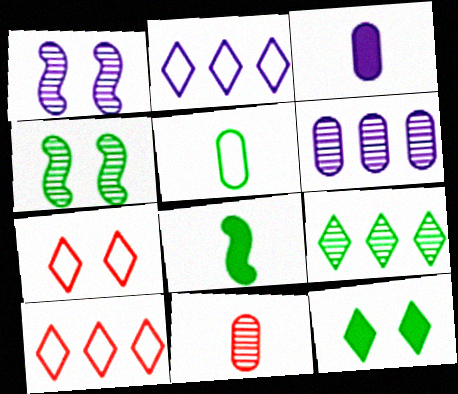[[1, 2, 3], 
[1, 9, 11], 
[3, 4, 10], 
[3, 5, 11], 
[6, 7, 8]]